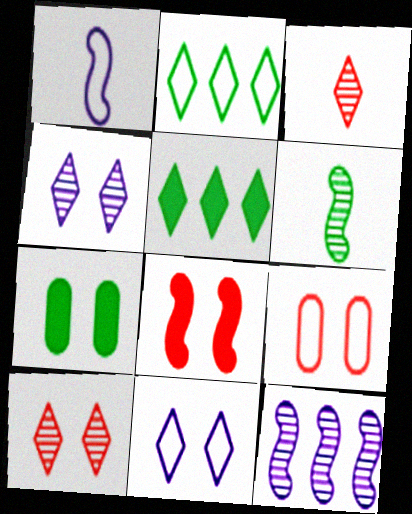[[1, 2, 9], 
[2, 6, 7], 
[3, 5, 11], 
[8, 9, 10]]